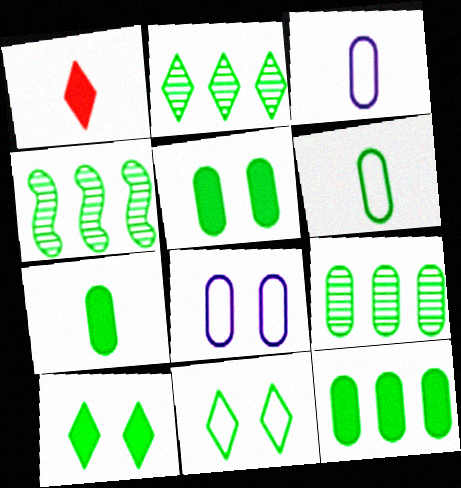[[1, 4, 8], 
[2, 4, 9], 
[4, 6, 10], 
[4, 7, 11], 
[5, 6, 9], 
[5, 7, 12]]